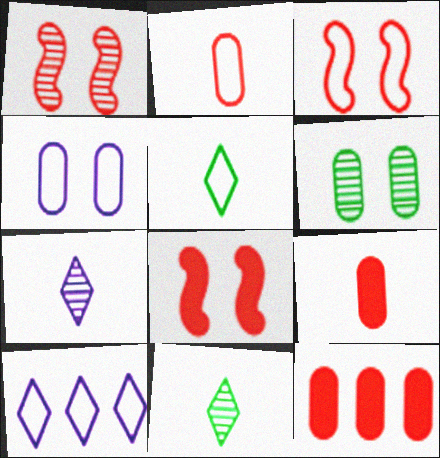[[1, 3, 8]]